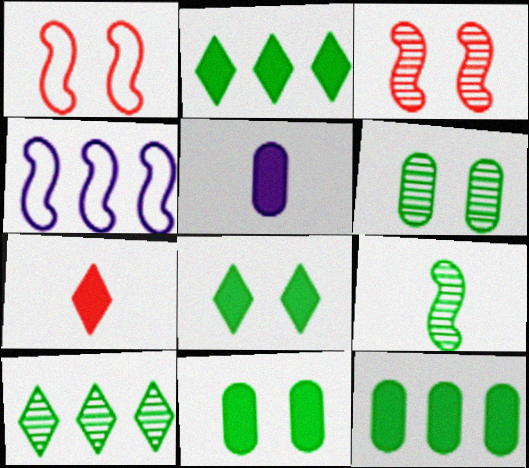[[1, 5, 10], 
[4, 6, 7], 
[6, 9, 10]]